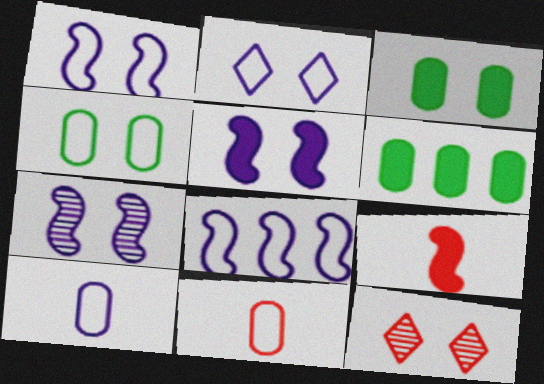[[1, 3, 12], 
[1, 5, 7], 
[2, 8, 10], 
[4, 5, 12]]